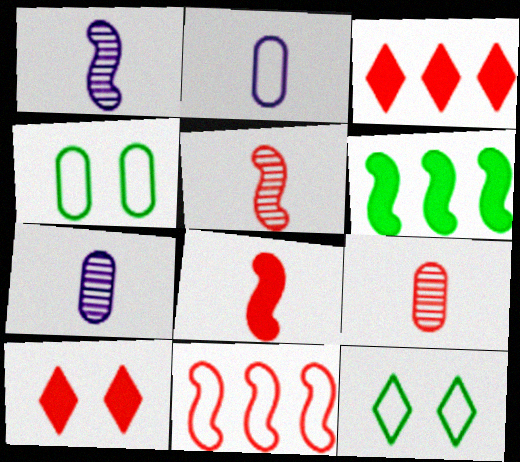[[1, 3, 4], 
[2, 11, 12], 
[9, 10, 11]]